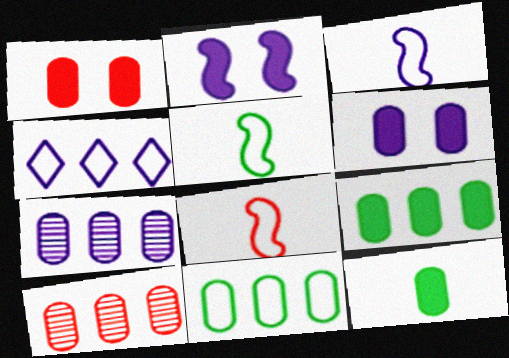[[3, 5, 8]]